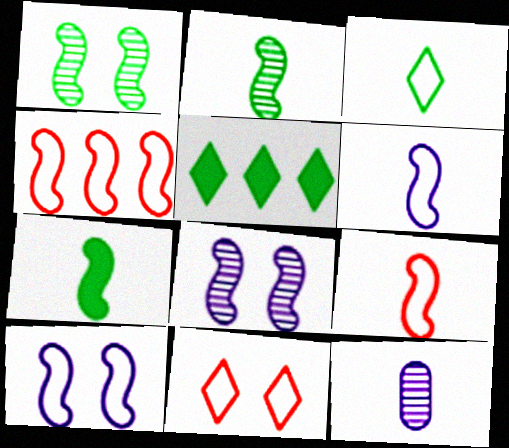[[4, 7, 8]]